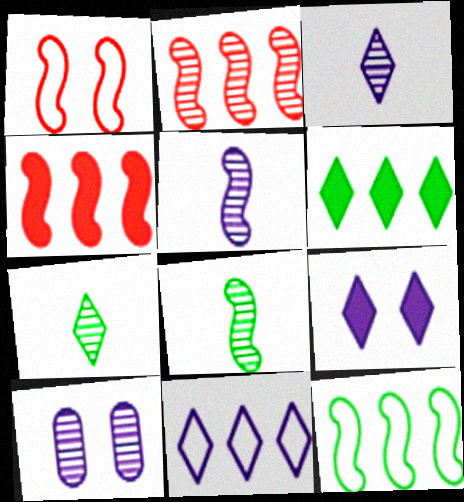[[2, 7, 10], 
[3, 9, 11]]